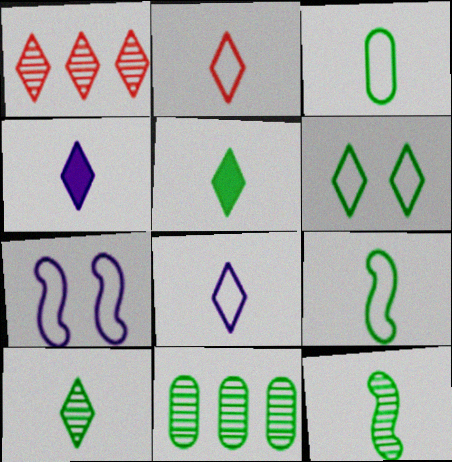[[1, 4, 6], 
[2, 4, 10], 
[3, 5, 12]]